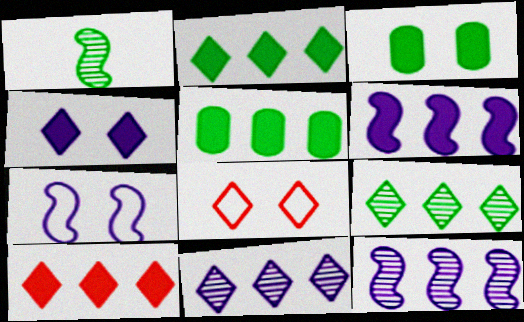[[5, 6, 10]]